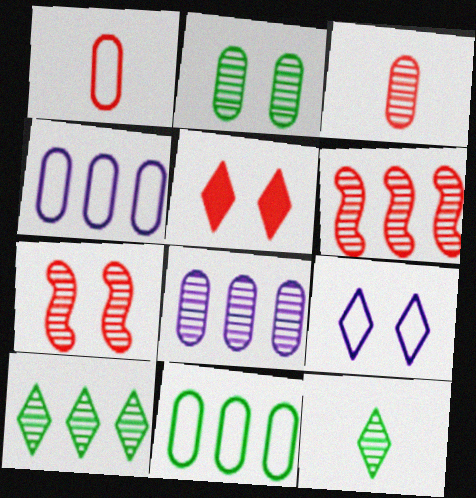[[1, 5, 6], 
[2, 3, 8], 
[6, 8, 10], 
[7, 8, 12]]